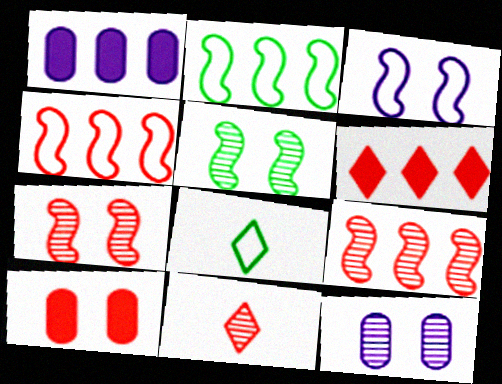[[1, 7, 8], 
[4, 10, 11]]